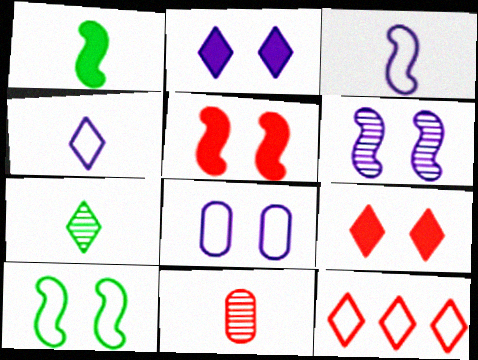[[1, 4, 11], 
[2, 6, 8], 
[2, 7, 12], 
[5, 6, 10], 
[5, 11, 12]]